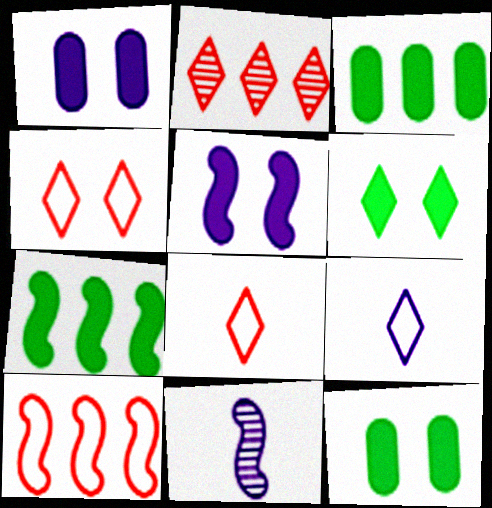[[2, 6, 9], 
[3, 4, 11]]